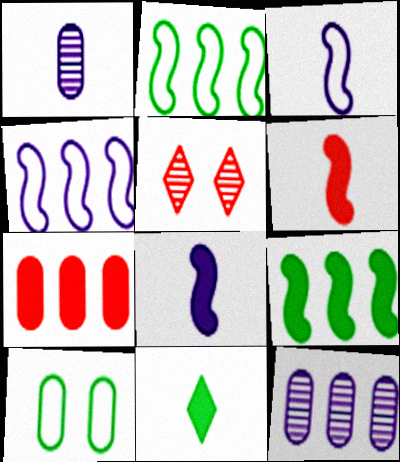[[1, 7, 10]]